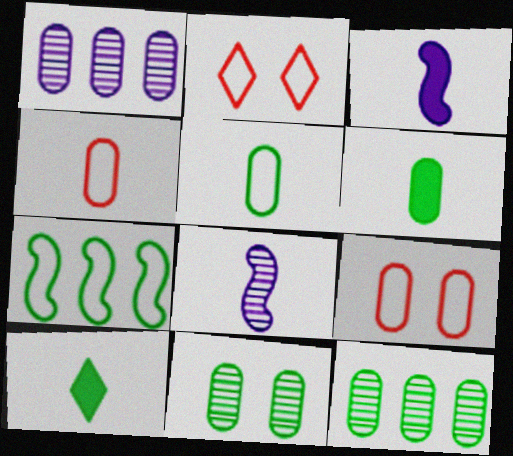[[1, 6, 9], 
[2, 3, 12], 
[4, 8, 10], 
[7, 10, 11]]